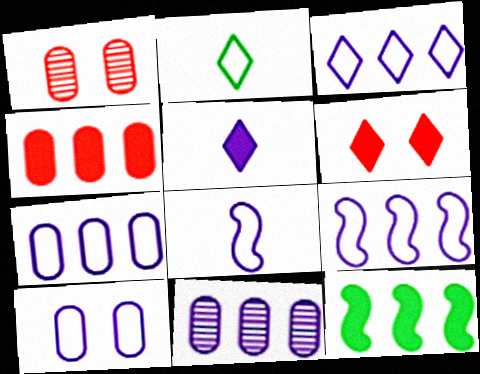[[3, 7, 9], 
[3, 8, 10]]